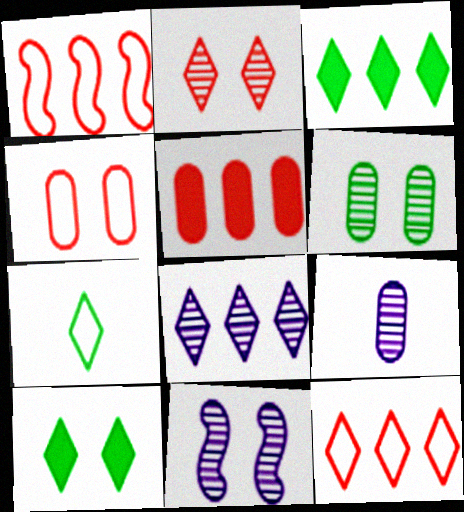[[1, 9, 10], 
[2, 6, 11], 
[3, 8, 12], 
[4, 10, 11], 
[5, 7, 11], 
[8, 9, 11]]